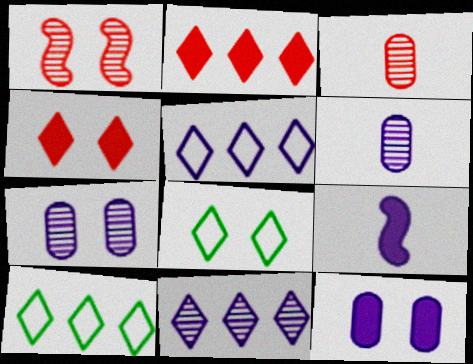[[1, 8, 12], 
[2, 10, 11], 
[5, 7, 9]]